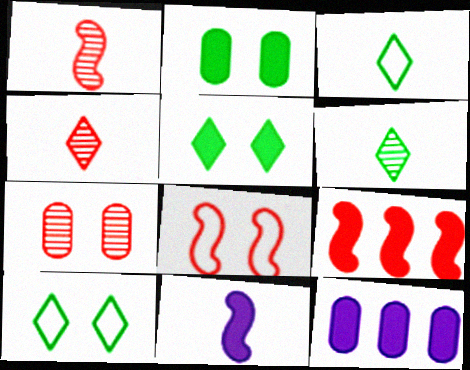[[1, 8, 9], 
[1, 10, 12], 
[6, 8, 12]]